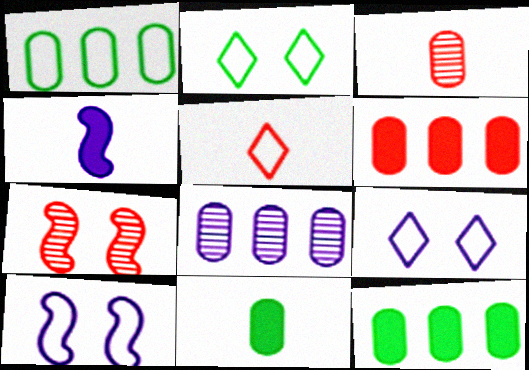[[1, 5, 10], 
[1, 6, 8], 
[4, 8, 9], 
[5, 6, 7]]